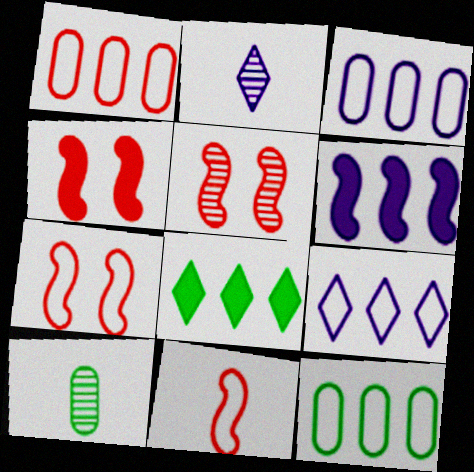[[1, 3, 12], 
[2, 4, 12], 
[4, 5, 7], 
[4, 9, 10]]